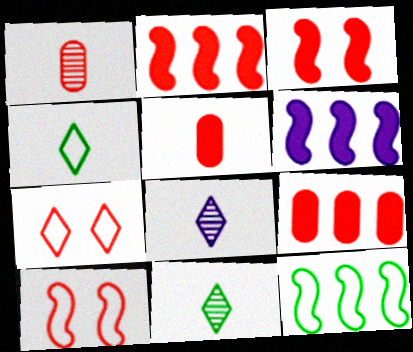[[1, 2, 7]]